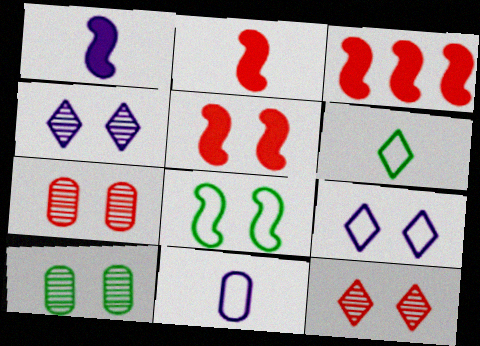[[2, 3, 5], 
[5, 9, 10]]